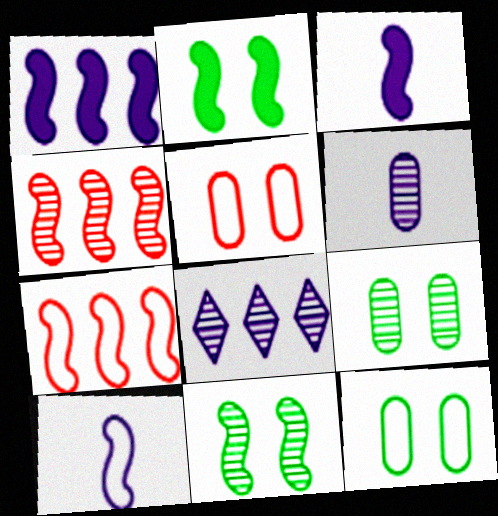[[2, 4, 10], 
[3, 7, 11]]